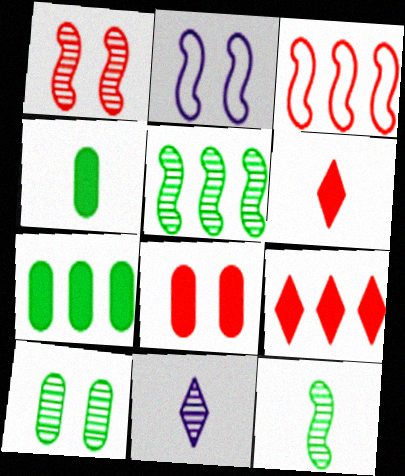[]